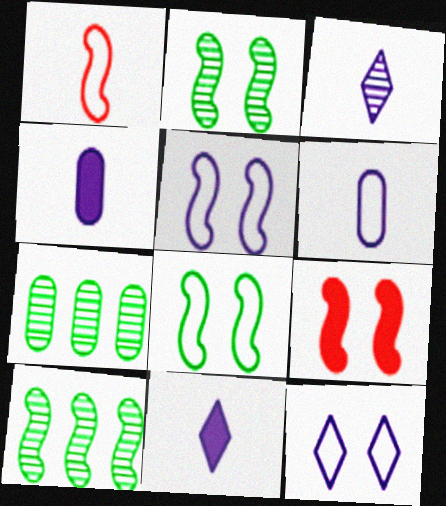[[2, 5, 9]]